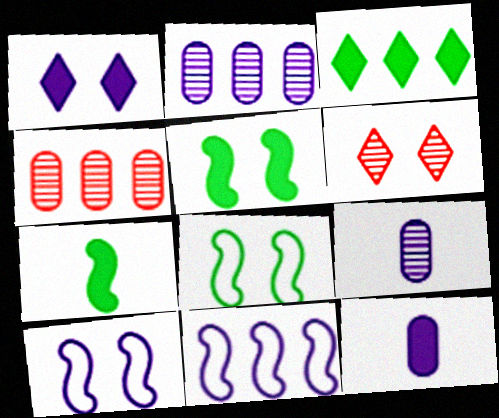[[1, 9, 11], 
[3, 4, 11]]